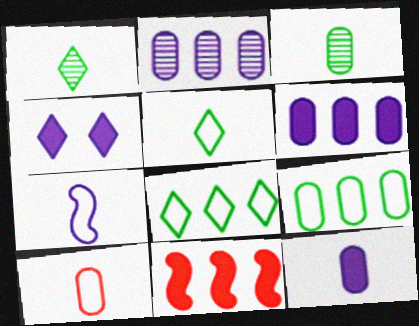[[2, 4, 7], 
[2, 8, 11], 
[3, 10, 12], 
[5, 7, 10]]